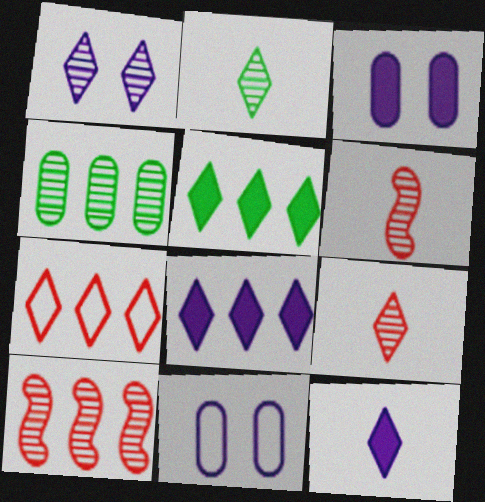[[1, 4, 6], 
[5, 6, 11]]